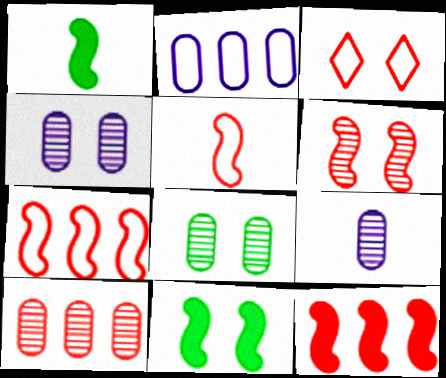[[3, 4, 11], 
[5, 6, 12], 
[8, 9, 10]]